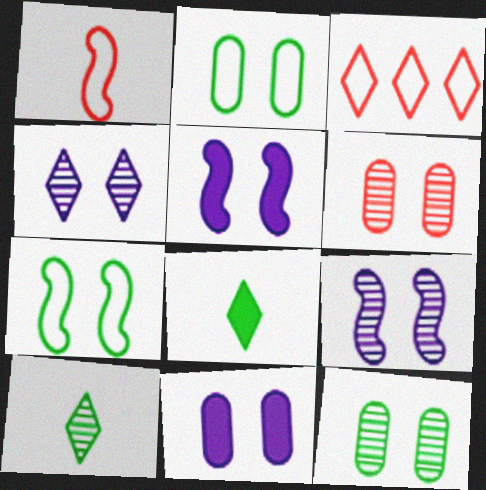[[2, 6, 11], 
[3, 4, 8]]